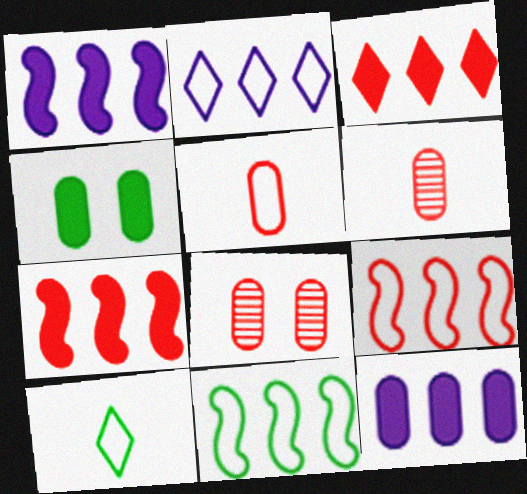[[1, 8, 10]]